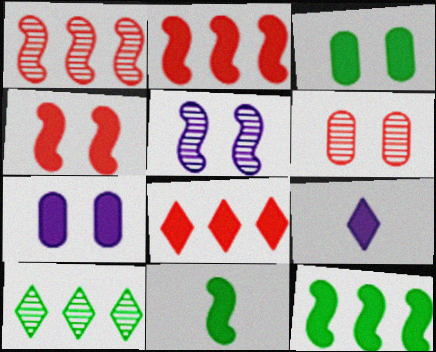[[2, 3, 9], 
[7, 8, 11]]